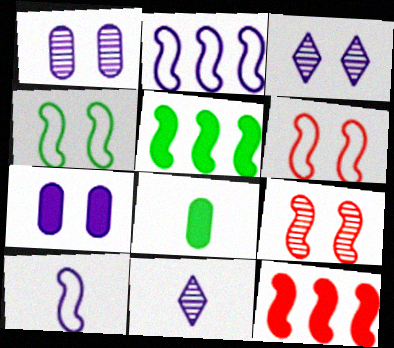[[2, 7, 11], 
[5, 9, 10]]